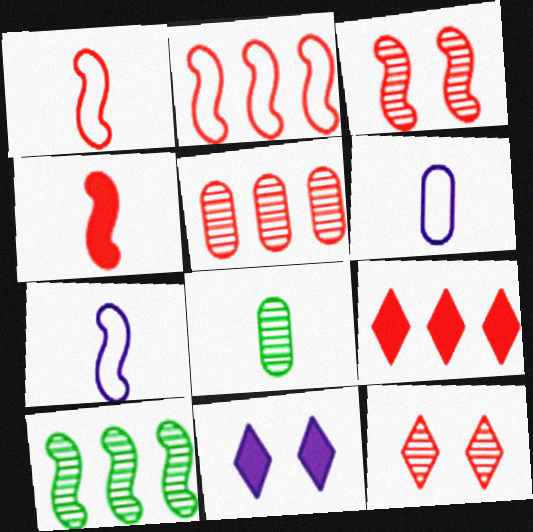[[2, 3, 4], 
[2, 5, 9], 
[2, 8, 11]]